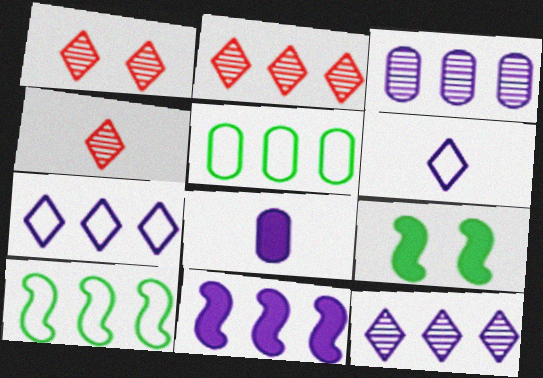[[1, 2, 4], 
[1, 8, 10], 
[2, 5, 11], 
[3, 7, 11]]